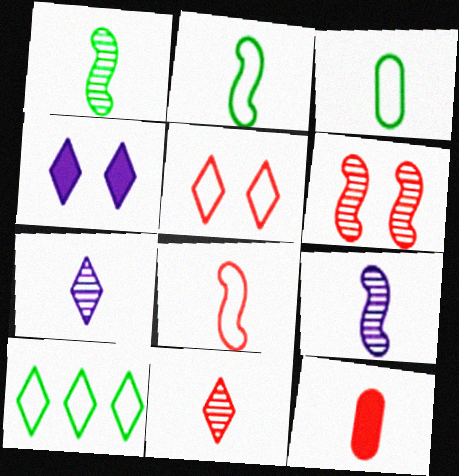[[2, 7, 12], 
[4, 10, 11], 
[8, 11, 12]]